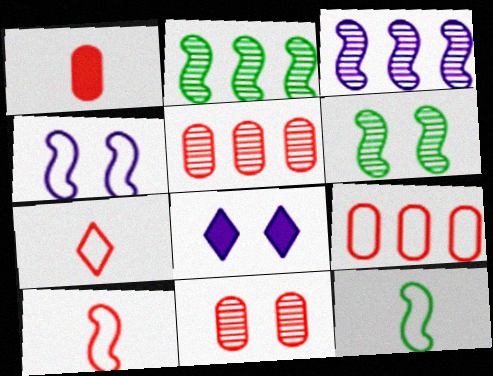[[1, 9, 11], 
[5, 8, 12]]